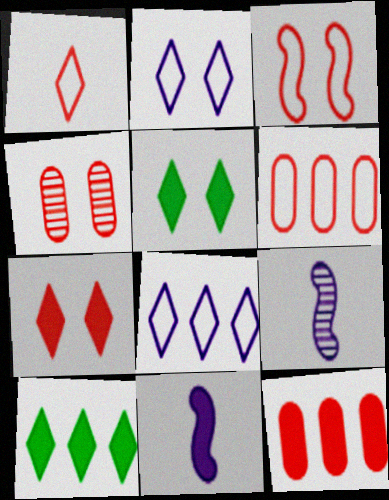[[1, 3, 6], 
[3, 4, 7], 
[5, 6, 9], 
[5, 11, 12]]